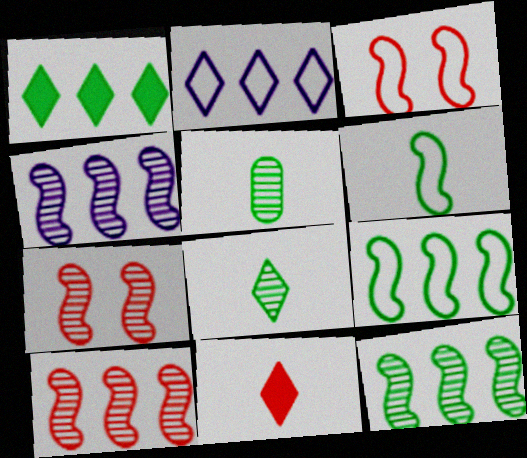[[4, 10, 12]]